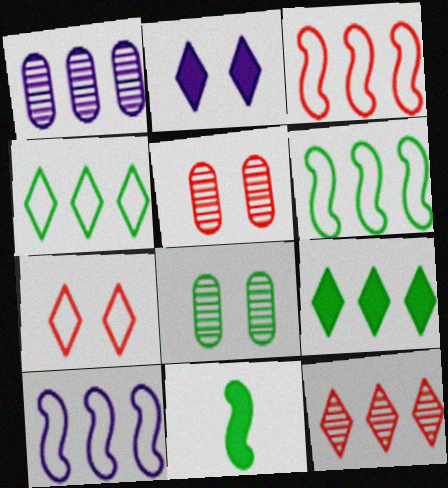[[1, 3, 9], 
[1, 7, 11], 
[3, 6, 10], 
[4, 8, 11]]